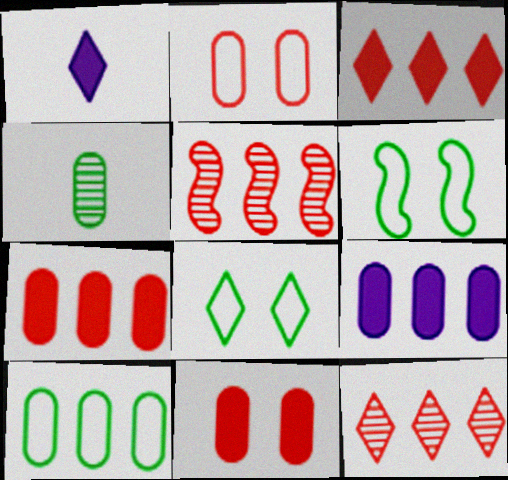[[1, 8, 12], 
[2, 4, 9]]